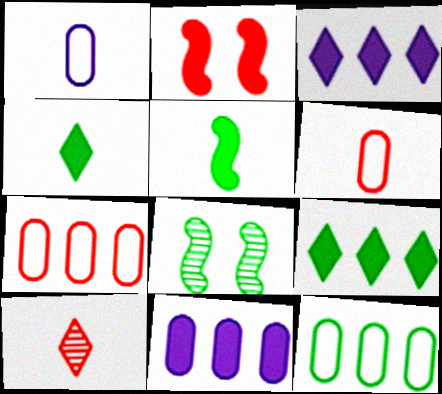[[1, 5, 10], 
[2, 4, 11], 
[2, 7, 10], 
[3, 6, 8], 
[4, 8, 12]]